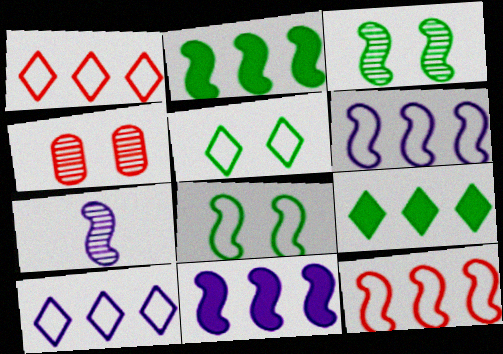[]